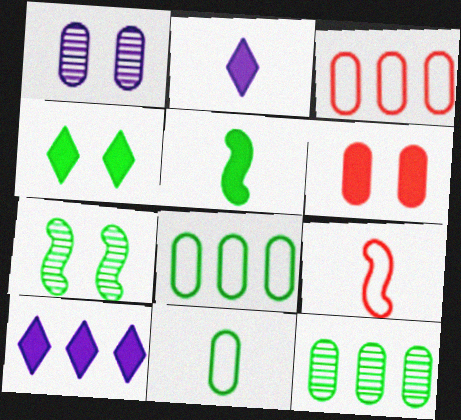[[2, 3, 7], 
[5, 6, 10]]